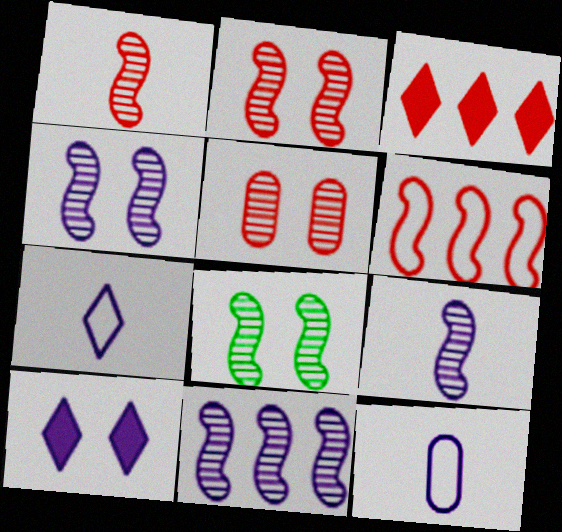[[1, 8, 11], 
[2, 4, 8], 
[3, 8, 12], 
[4, 9, 11], 
[10, 11, 12]]